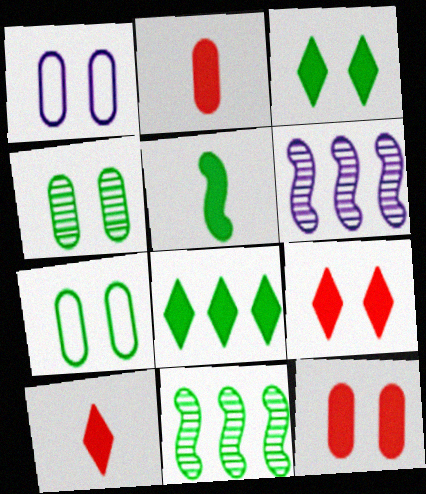[[1, 4, 12], 
[1, 10, 11], 
[6, 7, 10]]